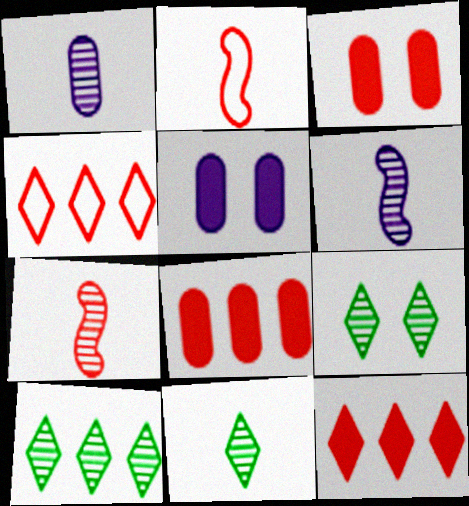[[1, 7, 11], 
[2, 5, 10], 
[3, 4, 7], 
[9, 10, 11]]